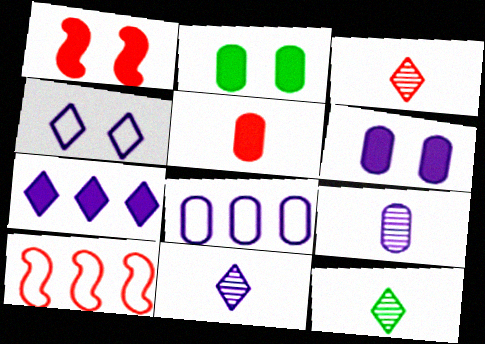[[1, 8, 12], 
[2, 10, 11], 
[3, 11, 12], 
[4, 7, 11], 
[6, 8, 9], 
[6, 10, 12]]